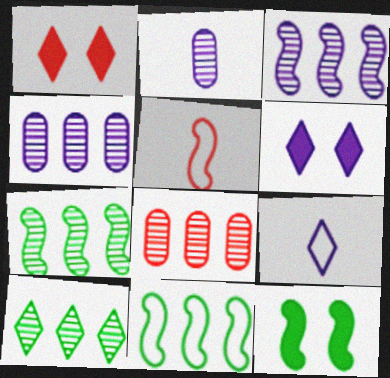[[1, 2, 11], 
[1, 5, 8], 
[1, 9, 10], 
[3, 5, 12], 
[3, 8, 10], 
[8, 9, 12]]